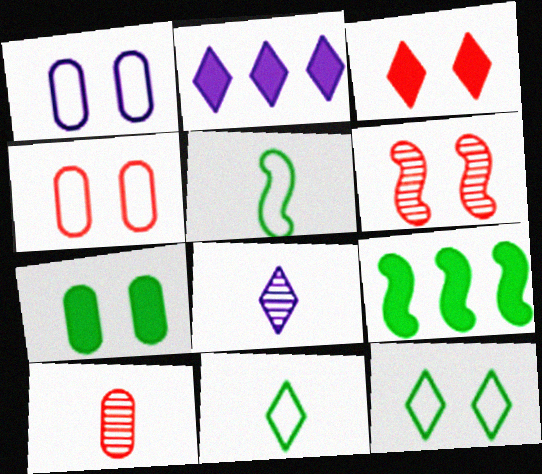[[3, 4, 6], 
[4, 8, 9]]